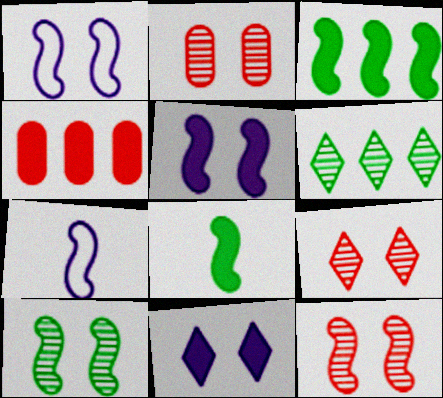[[2, 9, 12], 
[3, 7, 12], 
[4, 8, 11]]